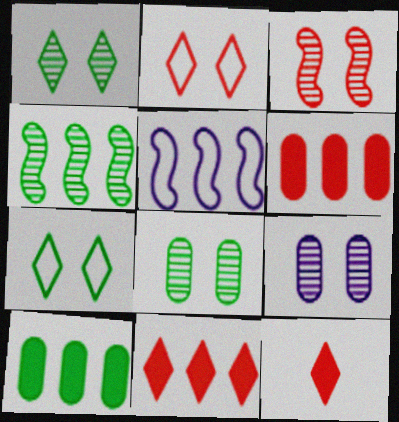[[1, 3, 9], 
[5, 8, 12]]